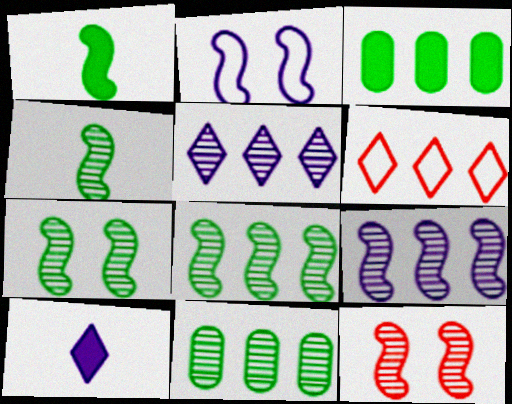[[3, 6, 9], 
[4, 7, 8], 
[4, 9, 12]]